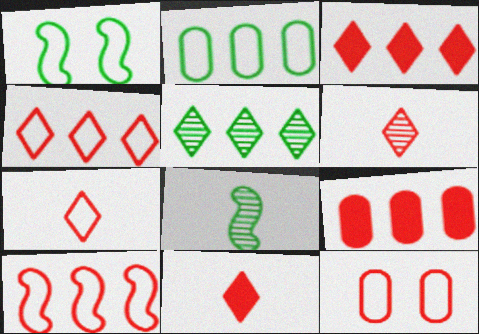[[6, 7, 11], 
[7, 10, 12]]